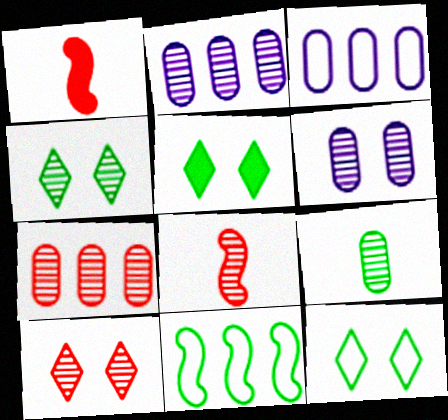[[1, 2, 12], 
[1, 3, 4], 
[2, 4, 8], 
[3, 5, 8], 
[4, 5, 12], 
[5, 9, 11], 
[6, 7, 9], 
[7, 8, 10]]